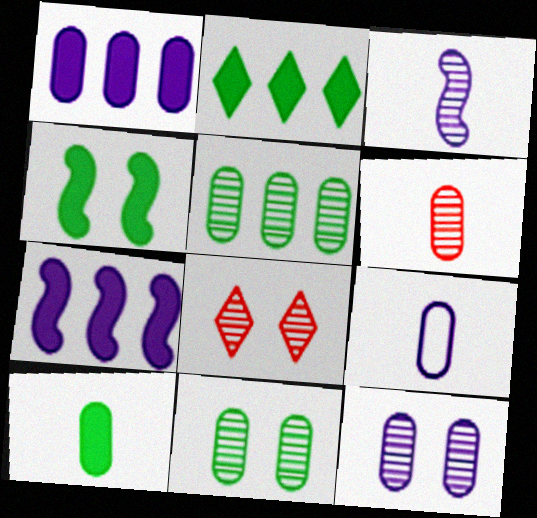[[1, 9, 12], 
[2, 4, 10], 
[3, 5, 8], 
[5, 6, 12], 
[6, 9, 10]]